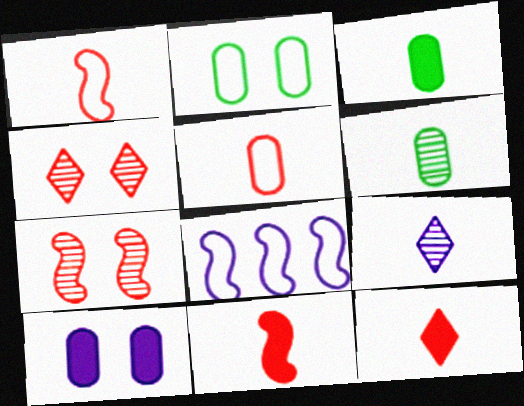[[1, 3, 9], 
[3, 4, 8], 
[8, 9, 10]]